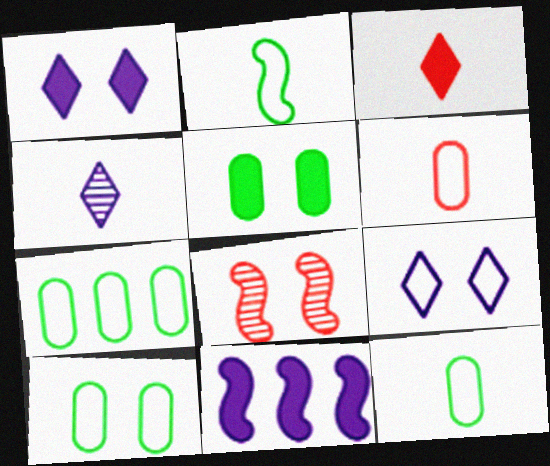[[1, 8, 10], 
[2, 8, 11], 
[3, 5, 11], 
[5, 8, 9], 
[7, 10, 12]]